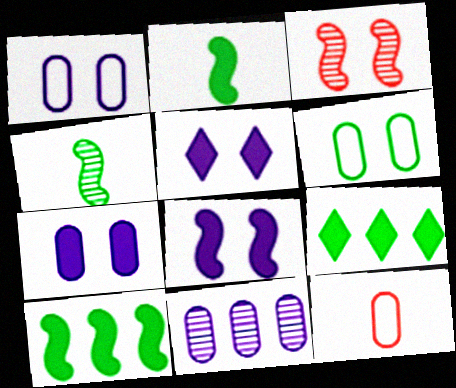[[3, 5, 6], 
[4, 6, 9], 
[5, 7, 8]]